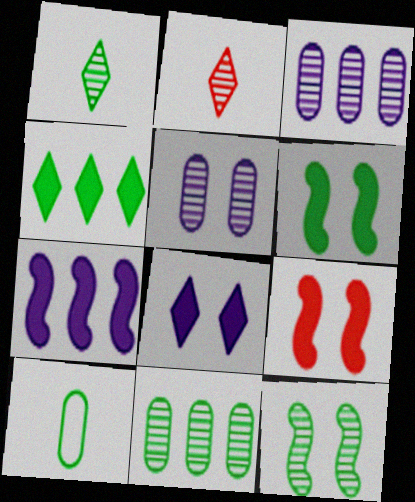[[1, 11, 12], 
[2, 3, 12], 
[4, 10, 12]]